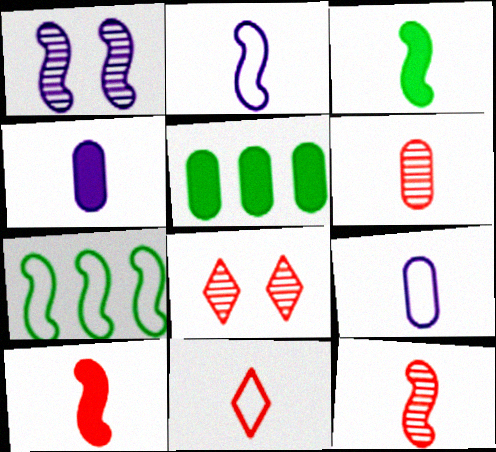[[1, 5, 11], 
[1, 7, 10], 
[2, 3, 12], 
[2, 5, 8], 
[4, 7, 8], 
[6, 10, 11]]